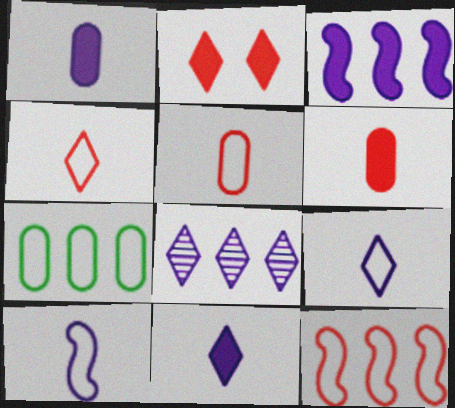[]